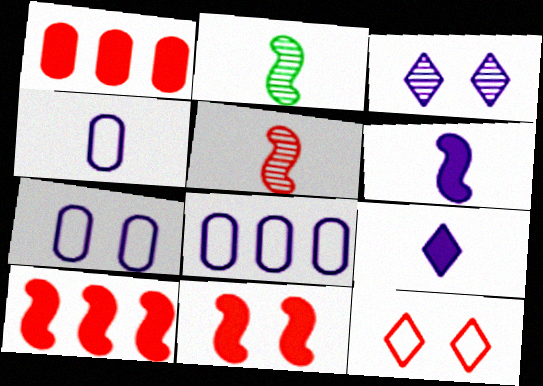[[1, 5, 12], 
[3, 6, 8], 
[4, 7, 8]]